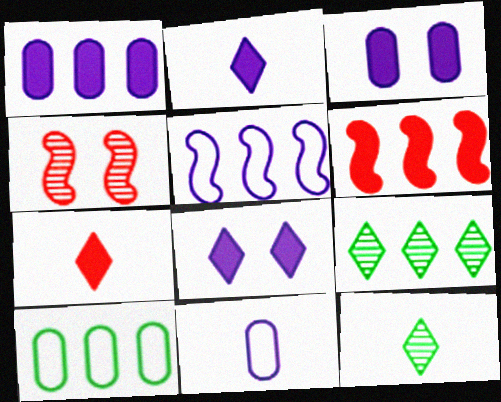[[2, 4, 10]]